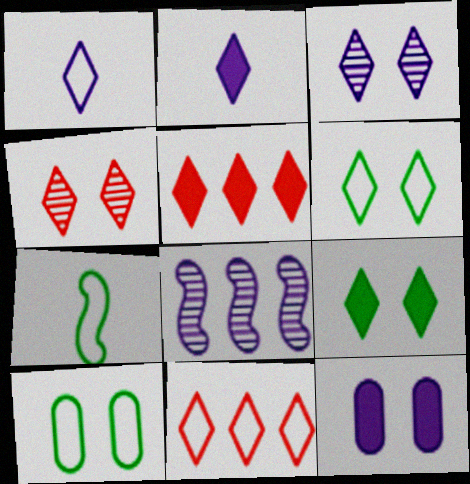[[1, 6, 11], 
[1, 8, 12], 
[2, 5, 9]]